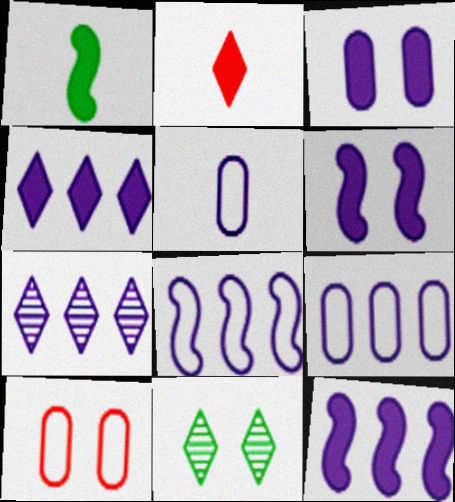[[1, 7, 10], 
[5, 6, 7], 
[6, 10, 11], 
[7, 9, 12]]